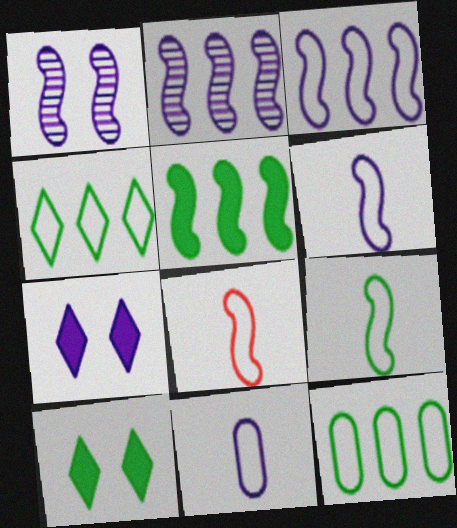[[1, 5, 8], 
[2, 7, 11], 
[6, 8, 9]]